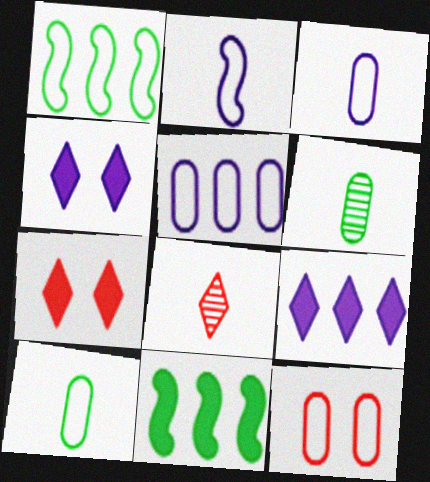[[5, 10, 12]]